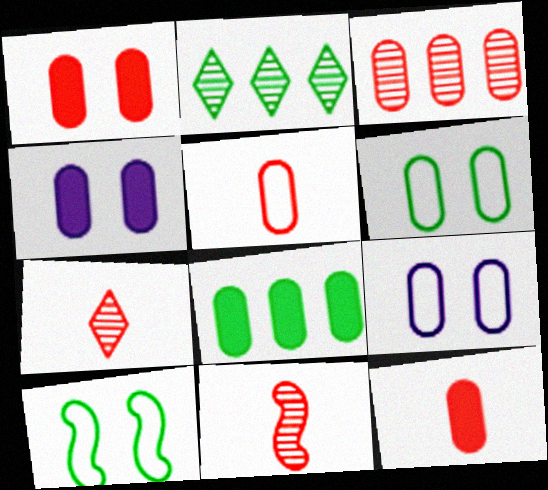[[1, 3, 5], 
[4, 8, 12]]